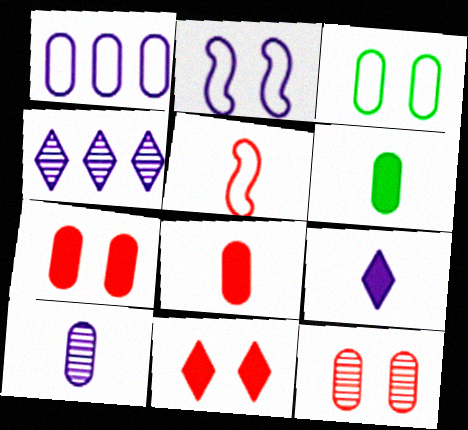[[1, 6, 12]]